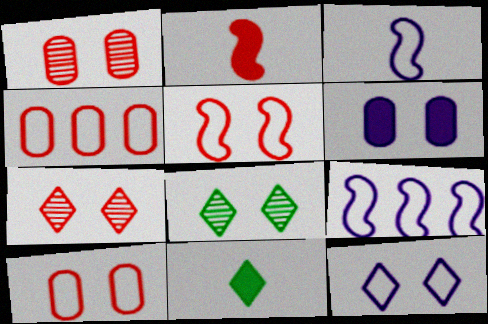[[1, 9, 11], 
[2, 4, 7], 
[5, 6, 8]]